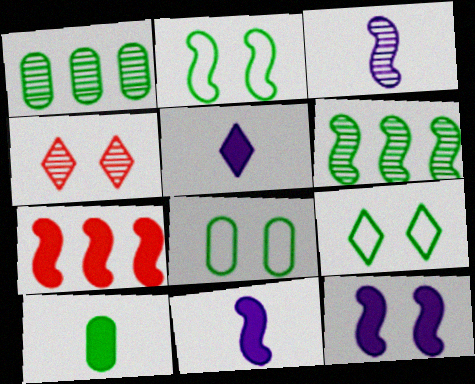[[1, 3, 4], 
[1, 8, 10], 
[2, 3, 7], 
[2, 8, 9], 
[4, 8, 12], 
[6, 9, 10]]